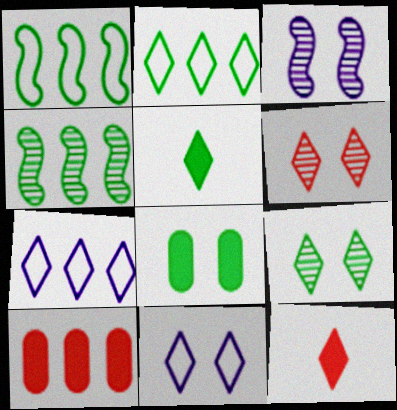[[2, 5, 9], 
[4, 7, 10], 
[5, 6, 7], 
[7, 9, 12]]